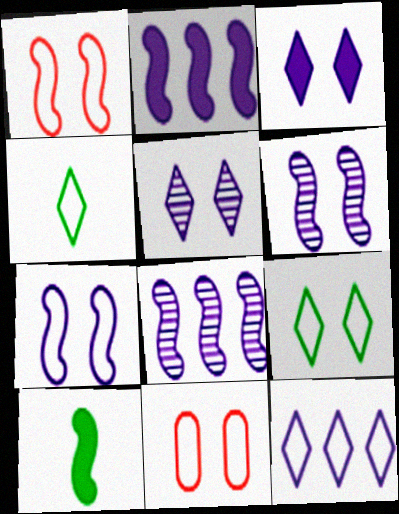[[1, 8, 10], 
[7, 9, 11]]